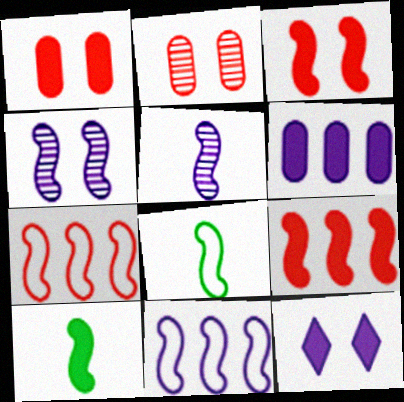[[4, 7, 10], 
[4, 8, 9]]